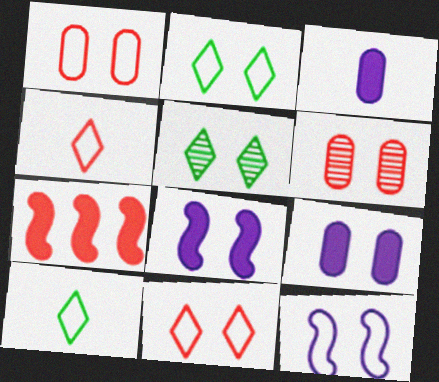[[1, 2, 12], 
[1, 5, 8], 
[2, 6, 8], 
[4, 6, 7]]